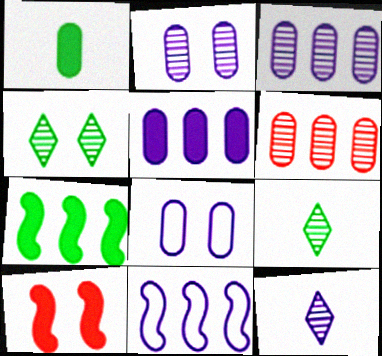[[1, 6, 8], 
[4, 8, 10]]